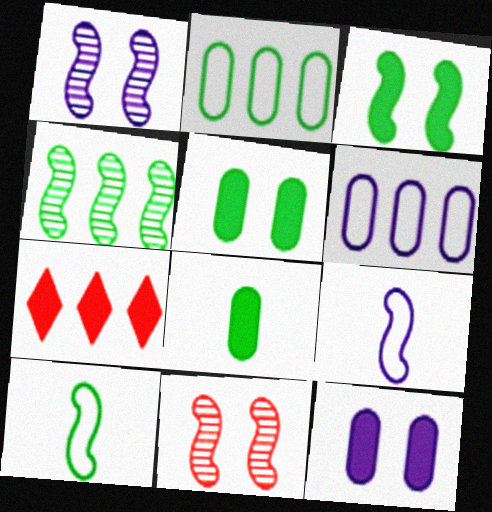[[3, 4, 10], 
[4, 6, 7]]